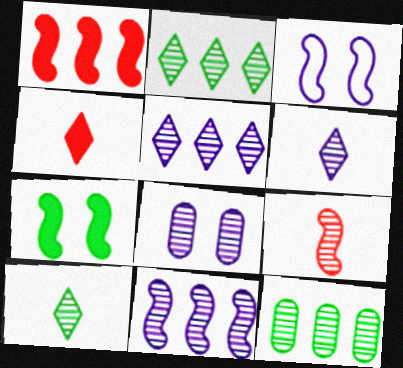[[2, 8, 9], 
[3, 4, 12], 
[6, 8, 11]]